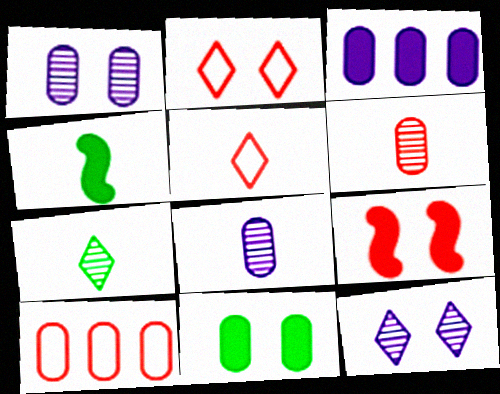[[4, 5, 8], 
[4, 10, 12], 
[8, 10, 11]]